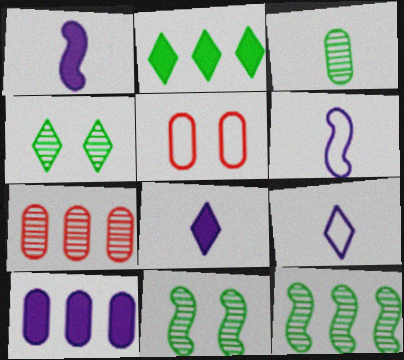[[3, 4, 12], 
[3, 5, 10], 
[5, 8, 12]]